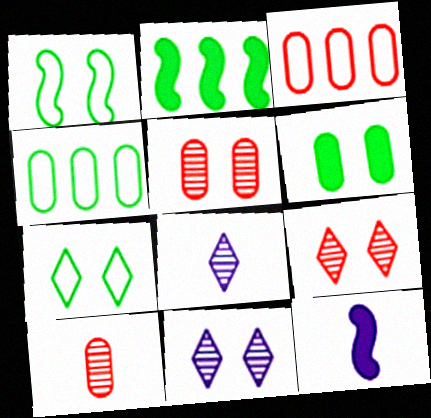[[4, 9, 12]]